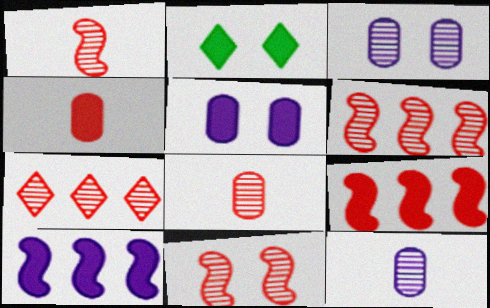[[1, 6, 11], 
[2, 4, 10], 
[7, 8, 11]]